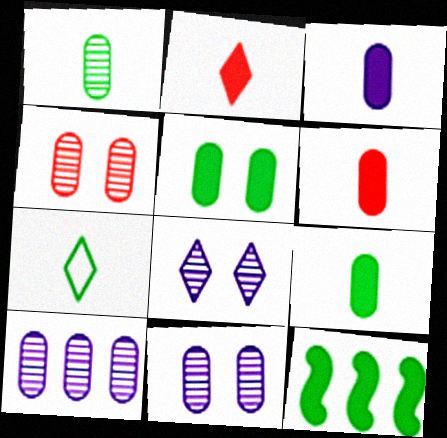[[1, 4, 10], 
[3, 6, 9]]